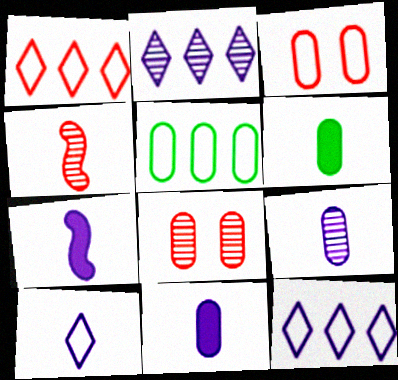[[4, 6, 10], 
[5, 8, 11], 
[7, 9, 10]]